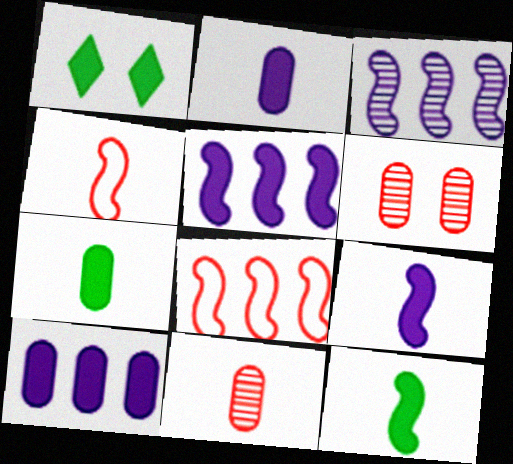[]